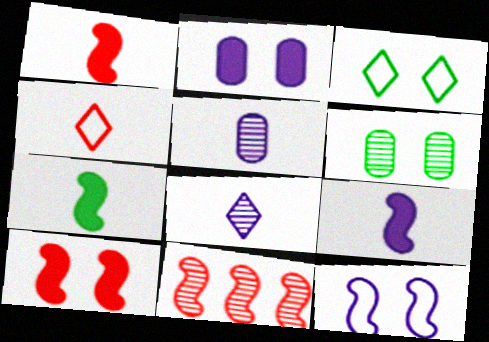[[1, 7, 9], 
[4, 5, 7], 
[6, 8, 11], 
[7, 11, 12]]